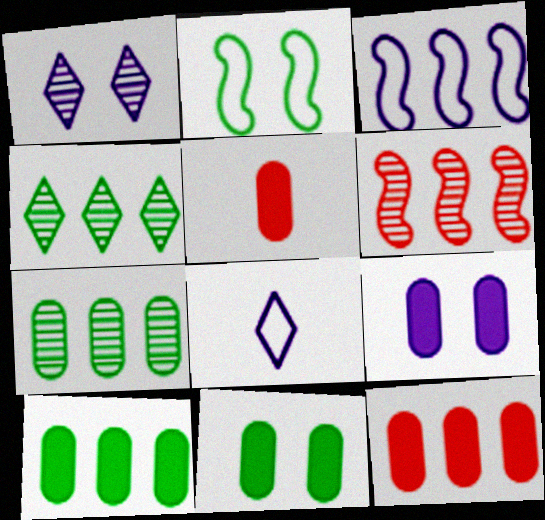[[3, 4, 12], 
[5, 9, 10], 
[6, 8, 11]]